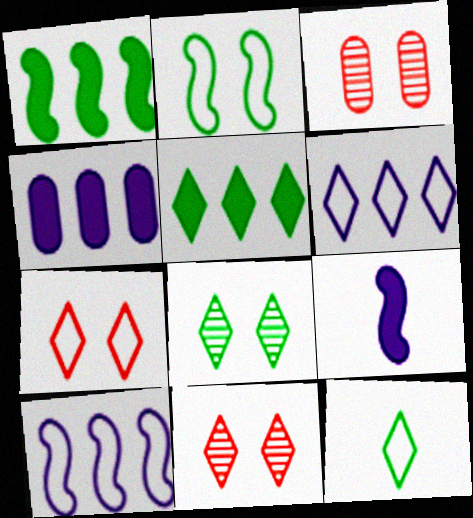[[5, 8, 12], 
[6, 7, 12]]